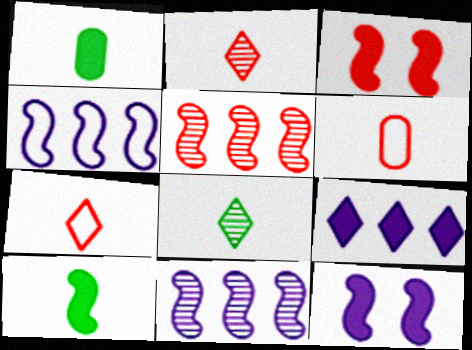[[1, 3, 9]]